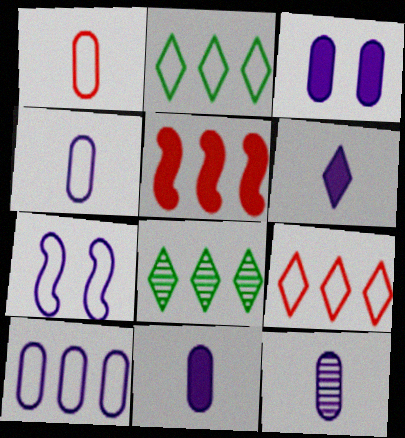[[1, 2, 7], 
[3, 10, 12], 
[4, 11, 12], 
[5, 8, 10]]